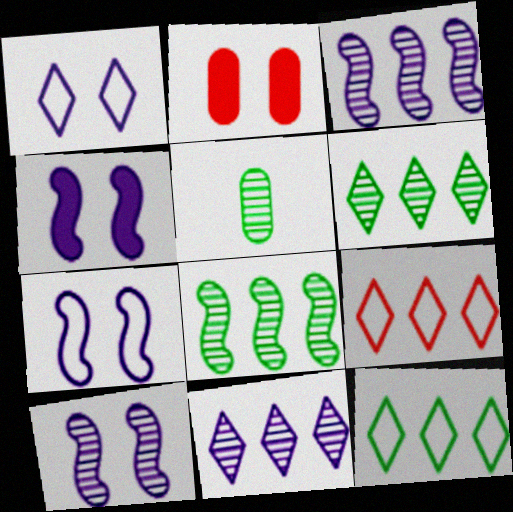[[4, 5, 9], 
[4, 7, 10]]